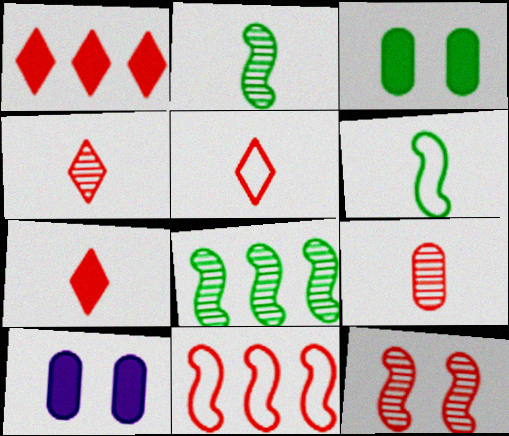[[4, 5, 7], 
[5, 8, 10]]